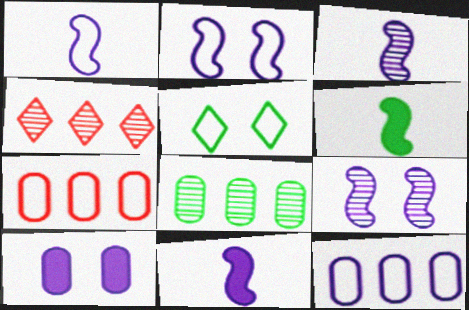[[1, 3, 11], 
[1, 5, 7], 
[5, 6, 8]]